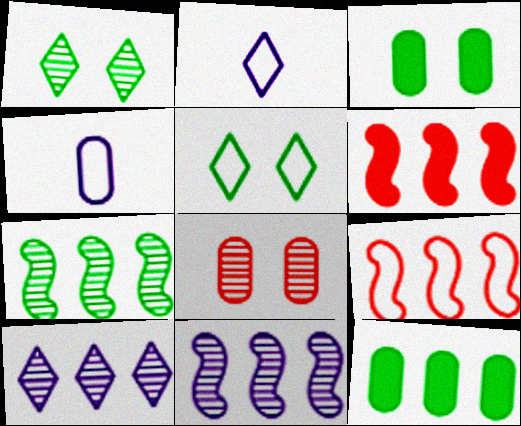[[1, 4, 6], 
[4, 5, 9], 
[4, 8, 12], 
[9, 10, 12]]